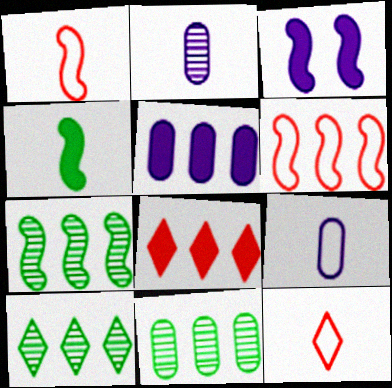[[1, 3, 7], 
[2, 4, 12], 
[3, 11, 12], 
[5, 6, 10], 
[7, 10, 11]]